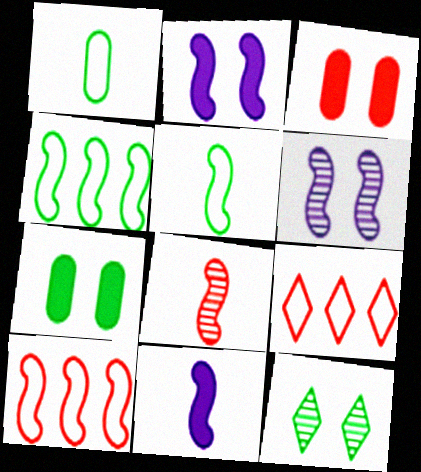[[2, 4, 8], 
[3, 8, 9], 
[5, 8, 11]]